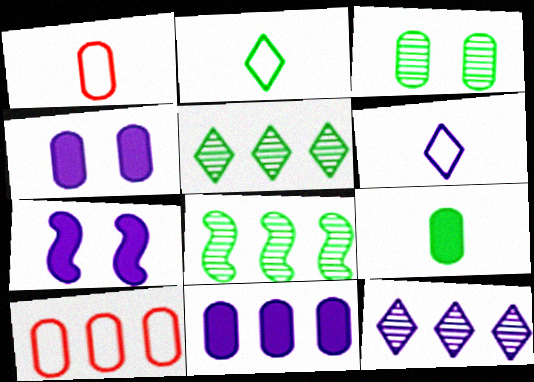[[1, 3, 11], 
[1, 5, 7]]